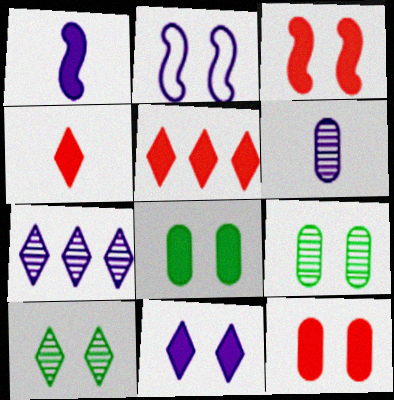[[1, 5, 8], 
[2, 10, 12], 
[3, 8, 11]]